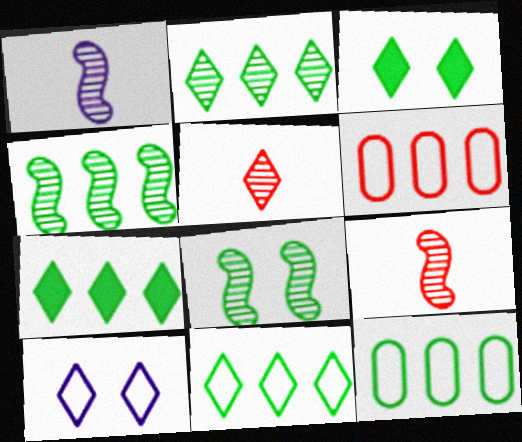[[1, 3, 6], 
[2, 7, 11], 
[4, 7, 12], 
[5, 7, 10]]